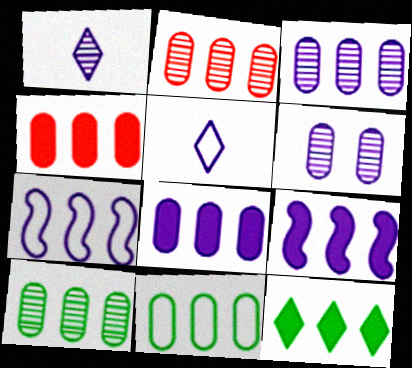[[2, 3, 10], 
[2, 7, 12], 
[2, 8, 11], 
[3, 4, 11], 
[4, 9, 12], 
[5, 6, 9]]